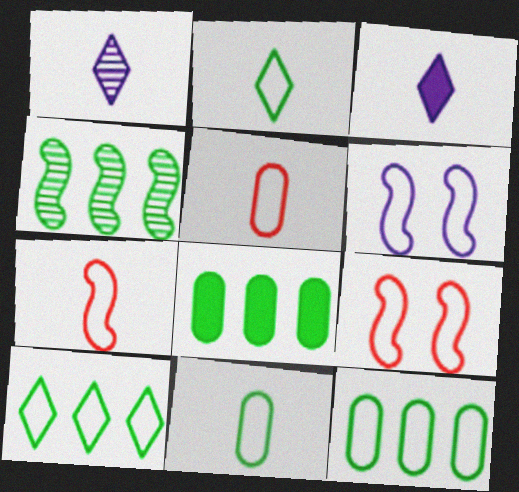[[1, 8, 9], 
[4, 8, 10], 
[5, 6, 10]]